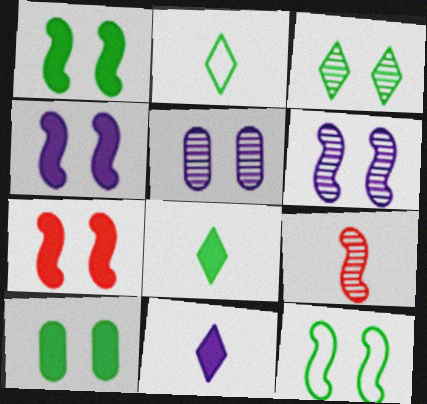[[1, 4, 7], 
[3, 10, 12], 
[6, 7, 12]]